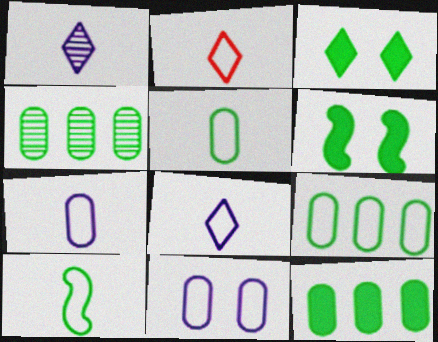[[2, 7, 10], 
[3, 4, 10], 
[4, 9, 12]]